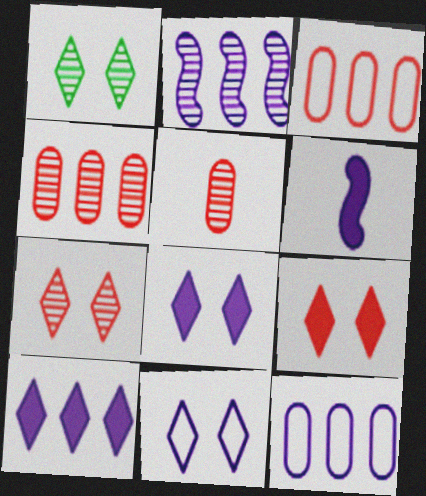[[1, 2, 5], 
[1, 3, 6], 
[1, 9, 11], 
[2, 10, 12]]